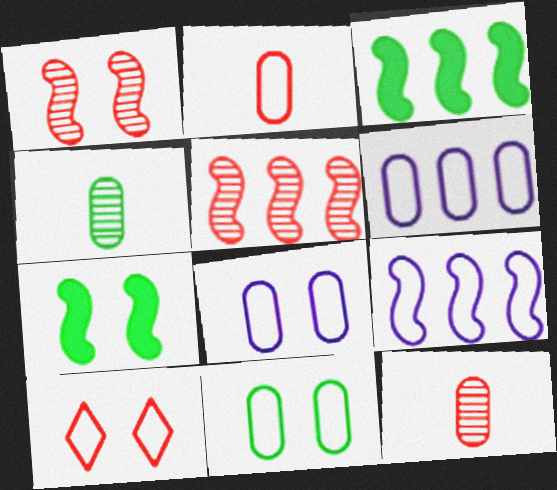[[2, 6, 11], 
[3, 5, 9]]